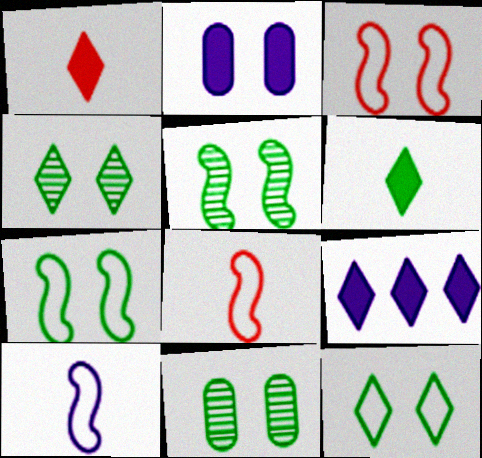[[2, 3, 4], 
[4, 5, 11], 
[8, 9, 11]]